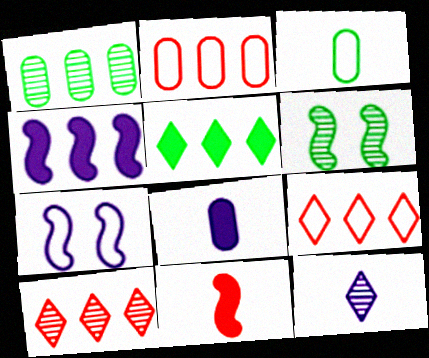[[1, 4, 9], 
[3, 5, 6], 
[3, 7, 9], 
[3, 11, 12], 
[6, 8, 9]]